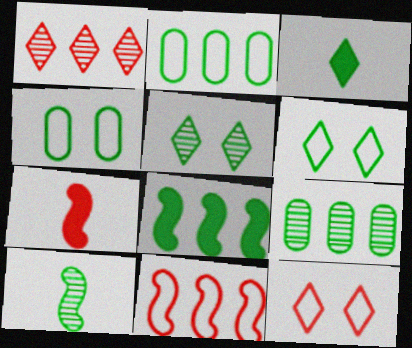[[5, 9, 10]]